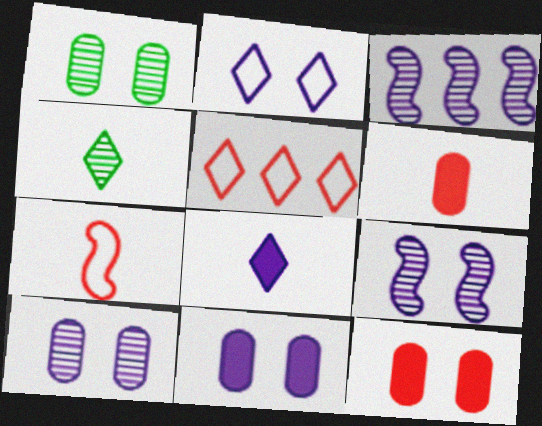[[2, 9, 11]]